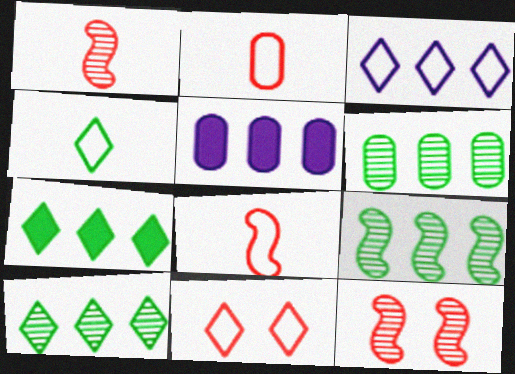[[3, 4, 11], 
[4, 5, 12], 
[6, 9, 10]]